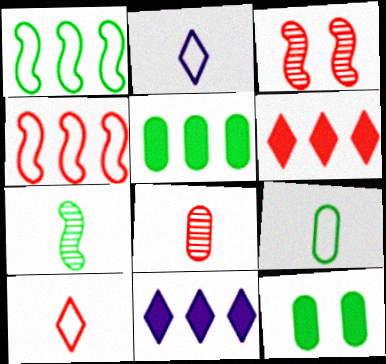[[2, 3, 5], 
[3, 9, 11]]